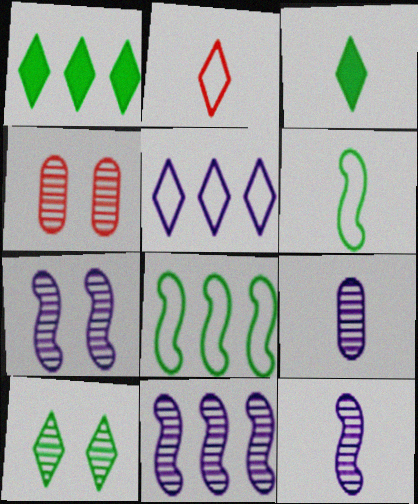[[4, 7, 10], 
[7, 11, 12]]